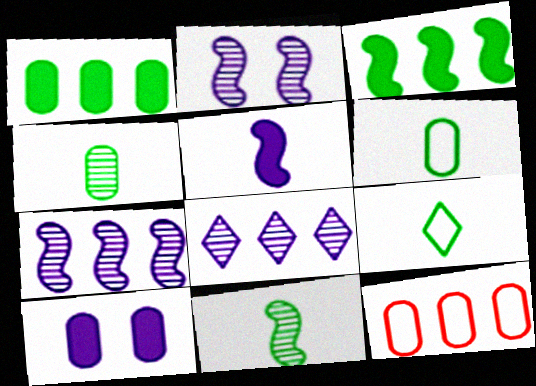[[3, 8, 12], 
[4, 10, 12]]